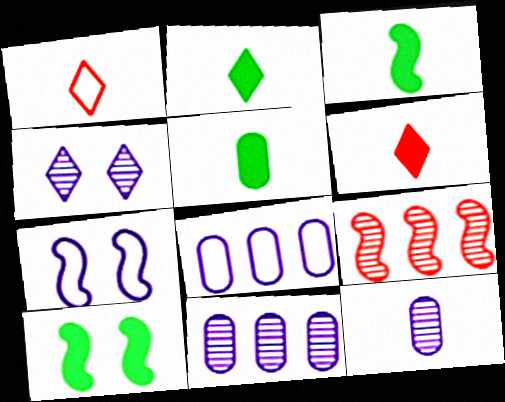[[1, 3, 12], 
[1, 10, 11], 
[2, 3, 5], 
[3, 7, 9]]